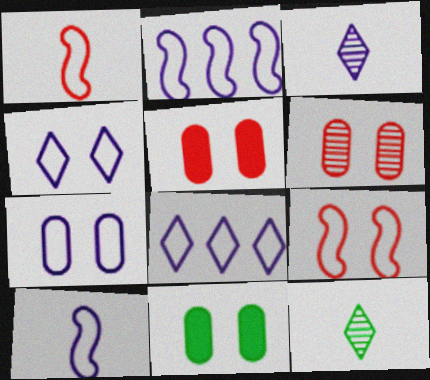[[2, 5, 12], 
[6, 7, 11], 
[7, 8, 10]]